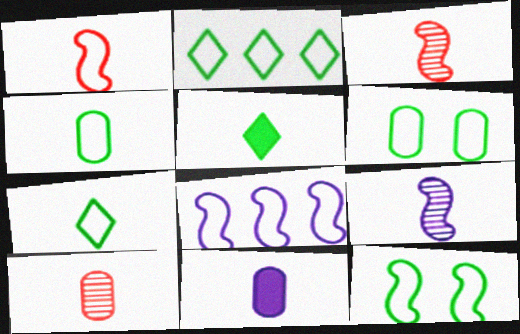[[1, 8, 12], 
[2, 4, 12], 
[3, 7, 11], 
[4, 10, 11]]